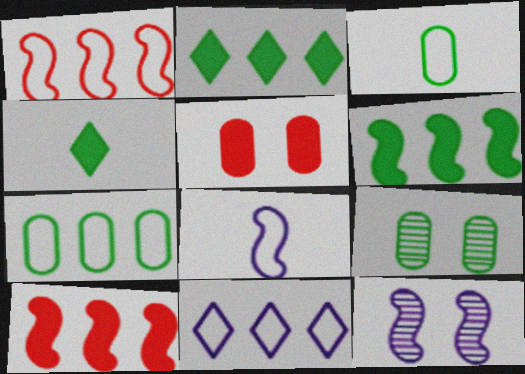[[1, 7, 11]]